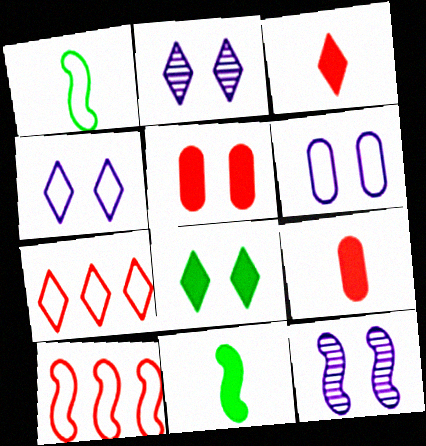[[1, 6, 7], 
[10, 11, 12]]